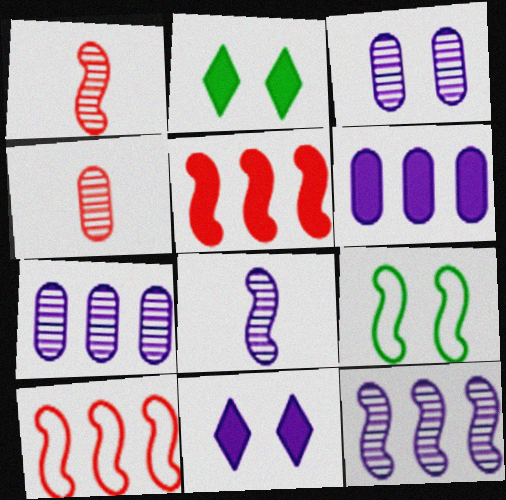[[5, 8, 9]]